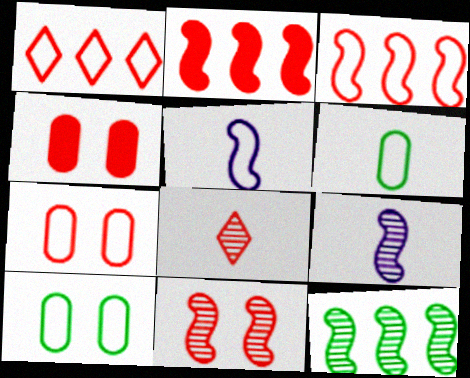[[1, 5, 10], 
[2, 7, 8], 
[3, 4, 8], 
[9, 11, 12]]